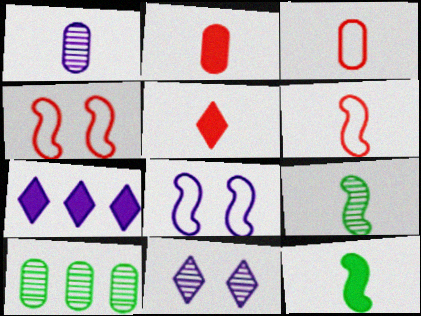[[1, 7, 8], 
[5, 8, 10]]